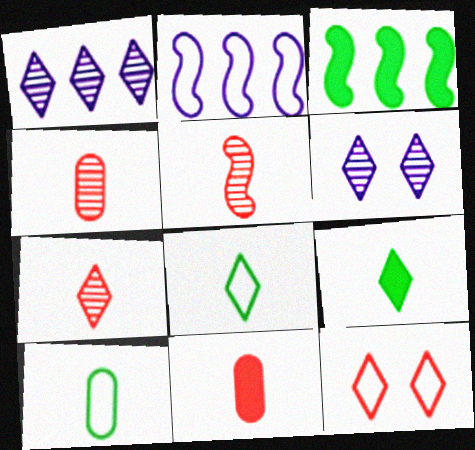[[1, 9, 12], 
[2, 10, 12], 
[4, 5, 7]]